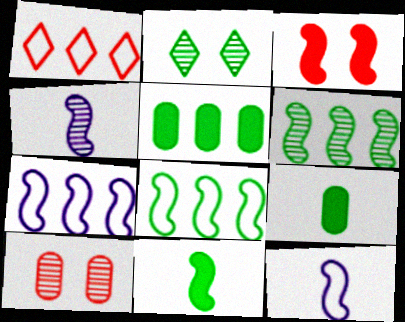[[2, 8, 9], 
[3, 4, 8], 
[3, 6, 12]]